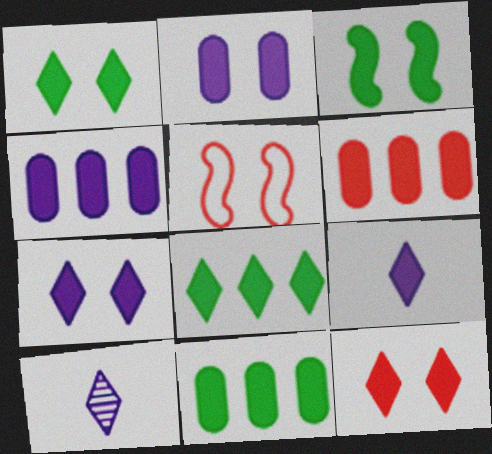[[1, 7, 12], 
[2, 3, 12], 
[3, 6, 9], 
[4, 6, 11], 
[5, 10, 11], 
[8, 9, 12]]